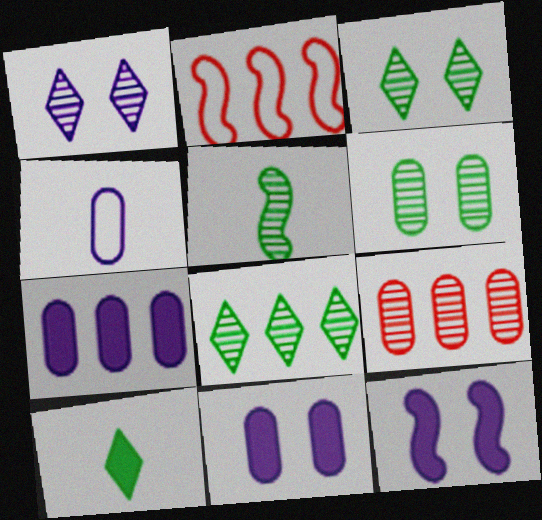[[1, 5, 9], 
[2, 5, 12], 
[2, 7, 8], 
[5, 6, 8]]